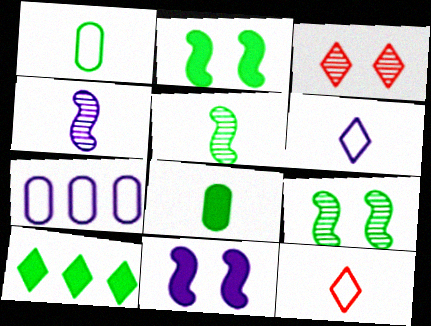[[1, 9, 10], 
[2, 8, 10], 
[3, 6, 10], 
[4, 8, 12]]